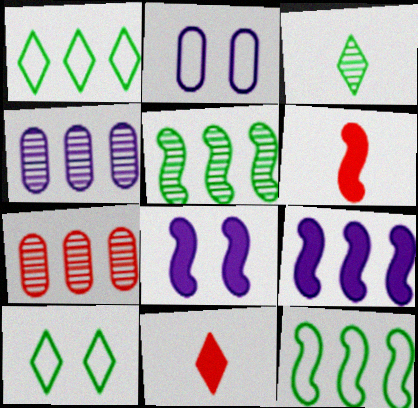[[1, 7, 9], 
[2, 5, 11], 
[4, 6, 10]]